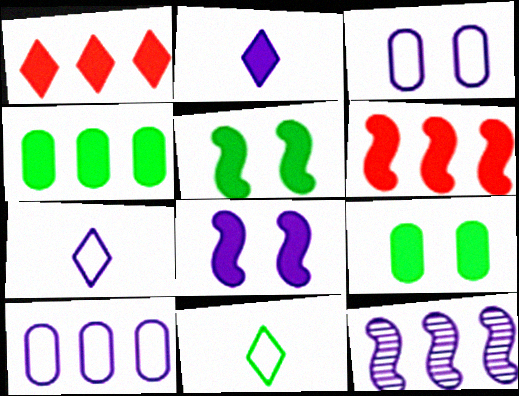[[2, 3, 12], 
[2, 6, 9]]